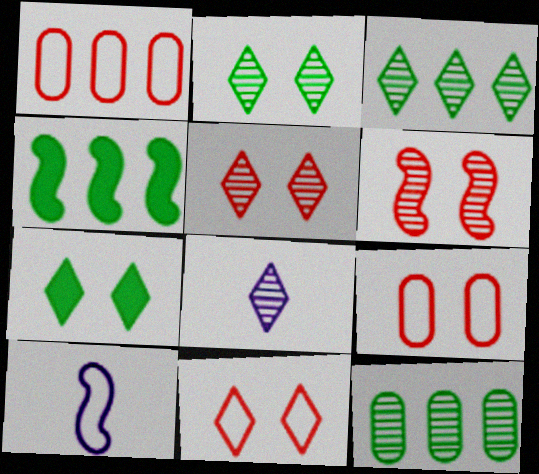[[3, 5, 8], 
[4, 6, 10], 
[4, 8, 9], 
[6, 8, 12]]